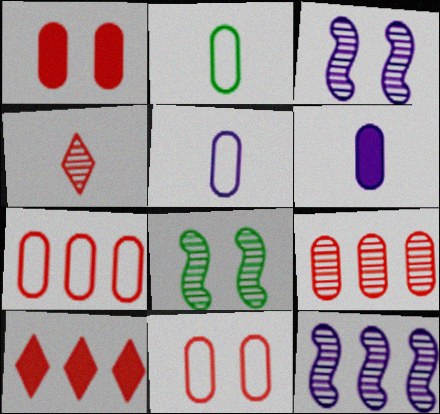[[2, 3, 10], 
[5, 8, 10]]